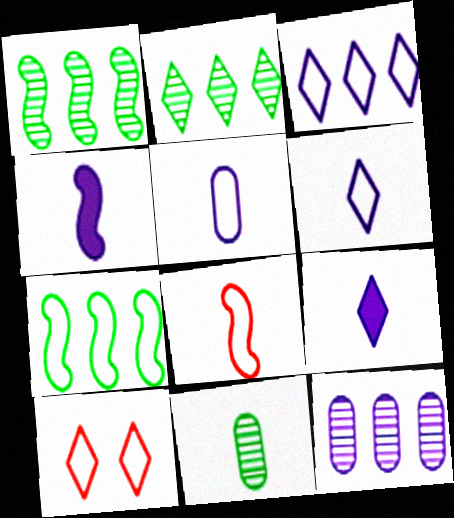[[2, 9, 10], 
[5, 7, 10], 
[8, 9, 11]]